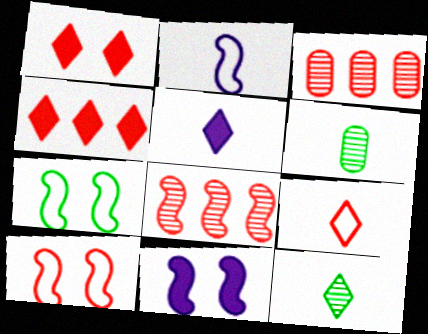[[3, 5, 7], 
[5, 9, 12]]